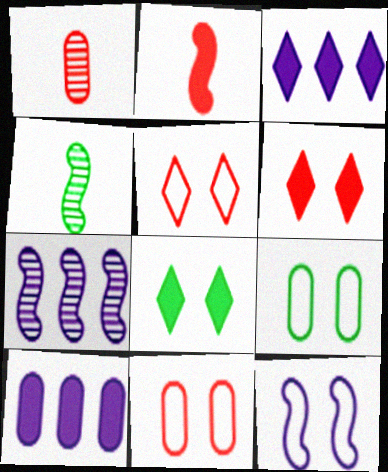[[1, 9, 10], 
[2, 8, 10], 
[3, 4, 11], 
[4, 5, 10], 
[5, 9, 12]]